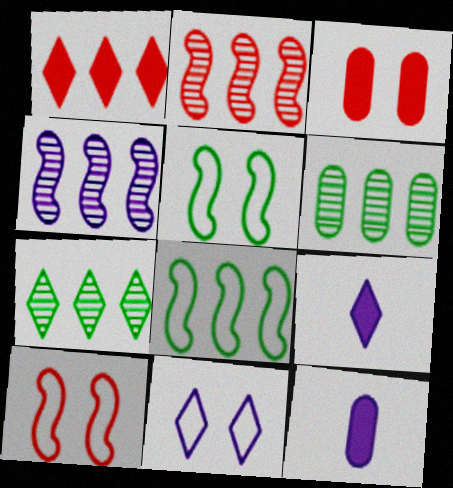[[4, 11, 12], 
[6, 9, 10], 
[7, 10, 12]]